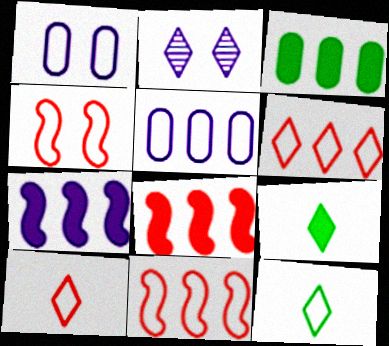[[1, 11, 12], 
[2, 6, 9], 
[4, 5, 12]]